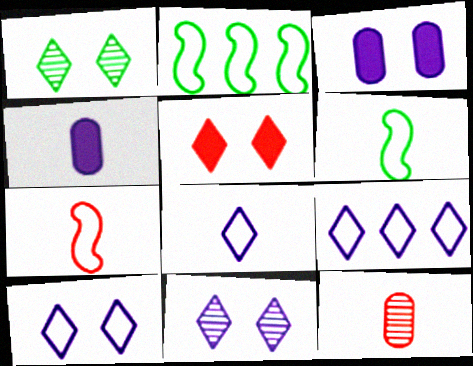[[1, 5, 10], 
[8, 9, 10]]